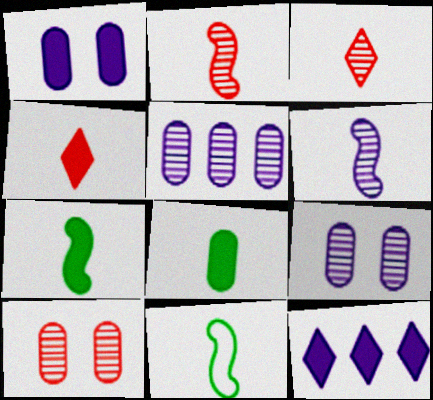[[10, 11, 12]]